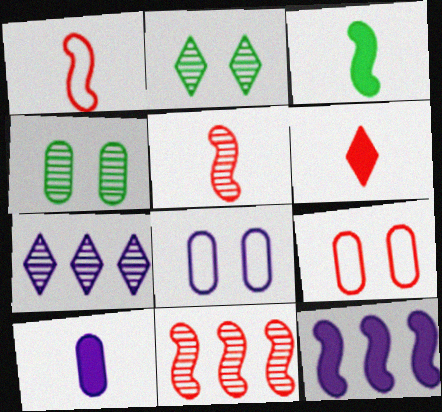[[3, 6, 10], 
[3, 7, 9], 
[4, 5, 7], 
[6, 9, 11]]